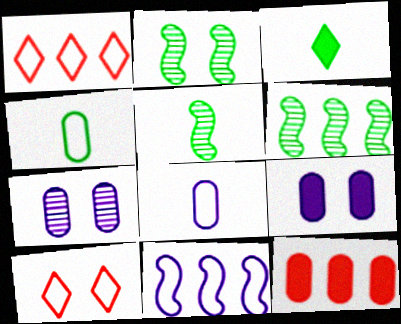[[1, 5, 9], 
[2, 5, 6], 
[2, 9, 10], 
[3, 4, 5], 
[4, 7, 12], 
[4, 10, 11]]